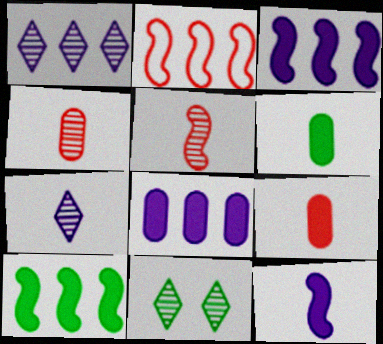[]